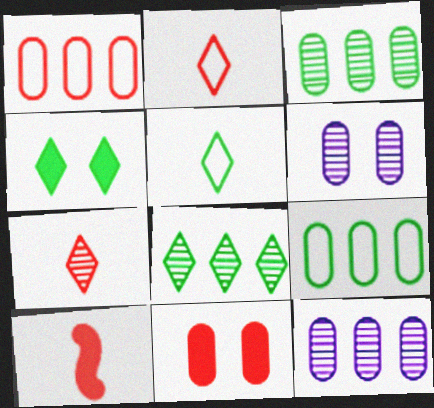[[4, 5, 8]]